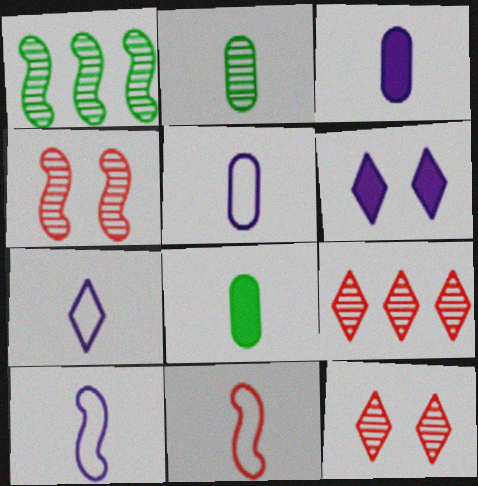[[5, 7, 10]]